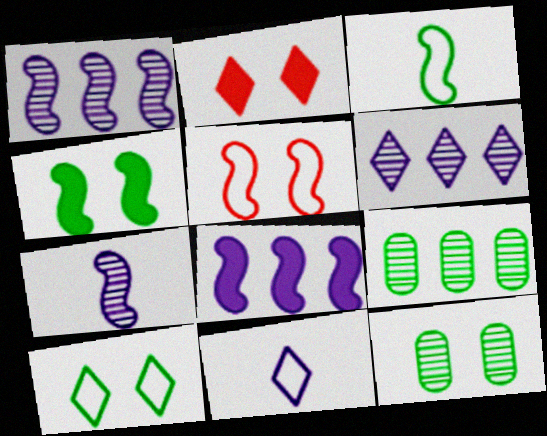[[4, 10, 12]]